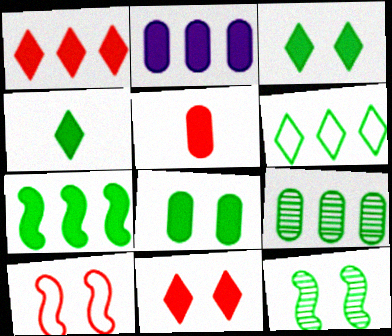[[1, 2, 7], 
[2, 5, 8], 
[4, 7, 8], 
[6, 7, 9]]